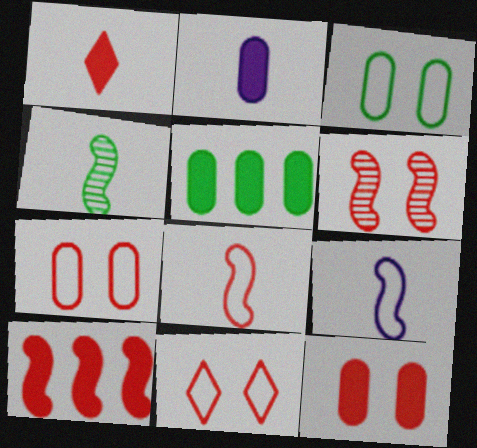[[1, 10, 12], 
[2, 5, 12], 
[6, 8, 10], 
[6, 11, 12]]